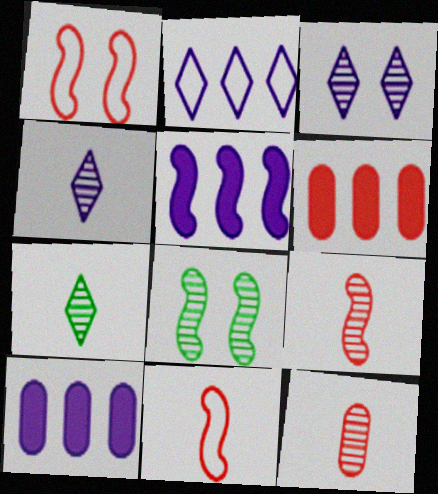[[1, 7, 10], 
[5, 8, 11]]